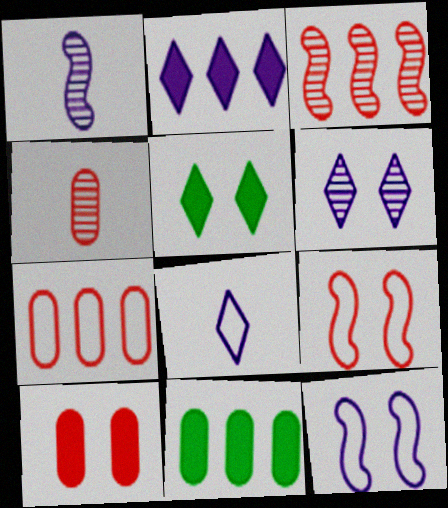[[1, 5, 7], 
[2, 6, 8], 
[4, 7, 10]]